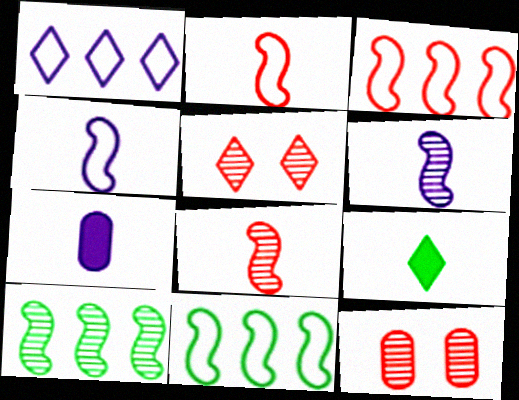[[1, 5, 9], 
[5, 7, 11]]